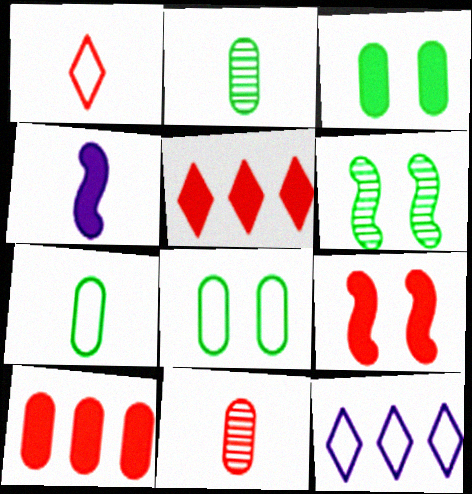[[1, 2, 4], 
[2, 9, 12], 
[3, 4, 5]]